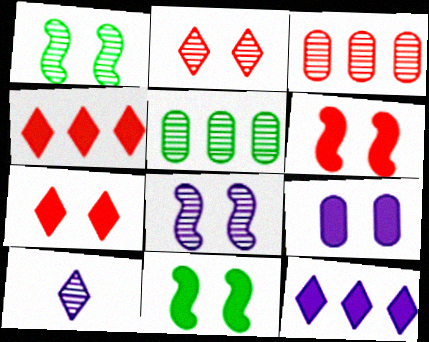[[1, 3, 10], 
[7, 9, 11]]